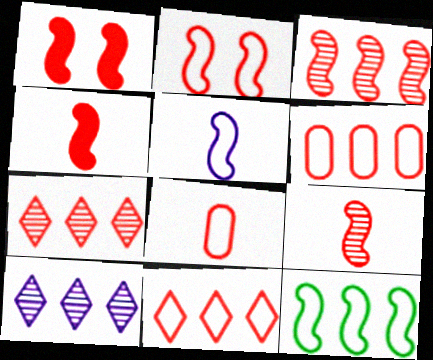[[1, 7, 8], 
[2, 3, 4], 
[2, 5, 12], 
[2, 8, 11]]